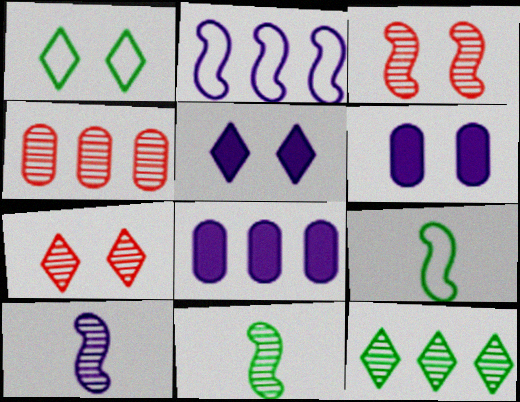[[1, 3, 6], 
[1, 5, 7], 
[4, 5, 9], 
[7, 8, 9]]